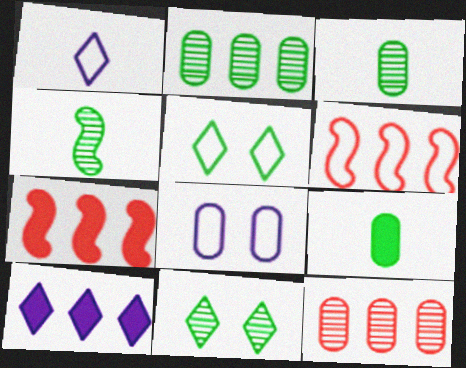[[2, 4, 11], 
[2, 6, 10], 
[8, 9, 12]]